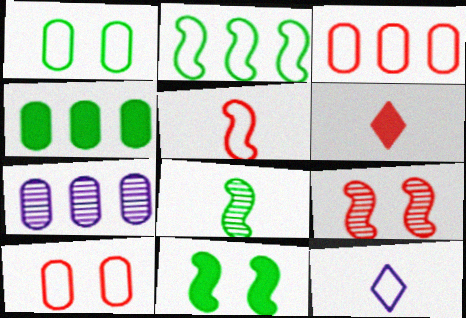[[2, 8, 11], 
[2, 10, 12], 
[3, 4, 7], 
[3, 6, 9], 
[4, 9, 12]]